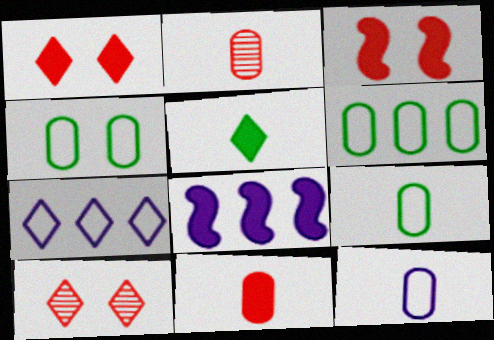[[4, 6, 9], 
[5, 7, 10], 
[8, 9, 10]]